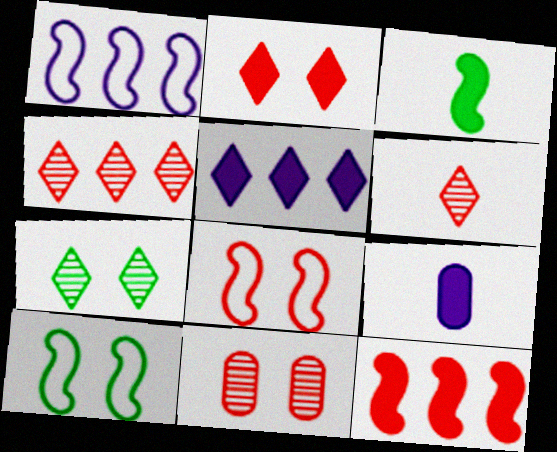[[2, 8, 11], 
[4, 9, 10]]